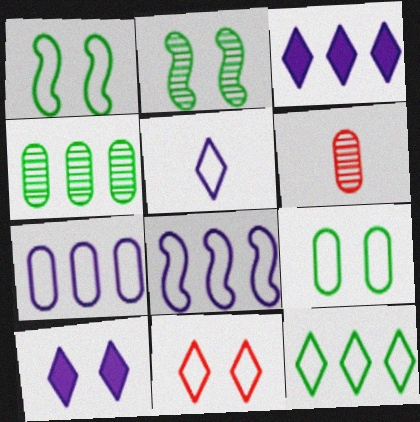[[1, 3, 6], 
[5, 11, 12]]